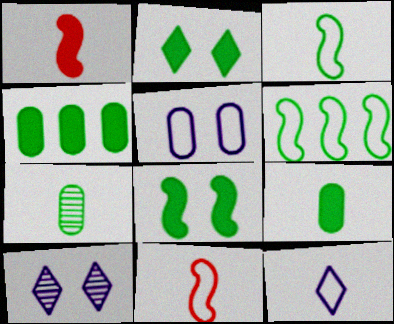[[1, 7, 12], 
[2, 6, 7], 
[4, 10, 11]]